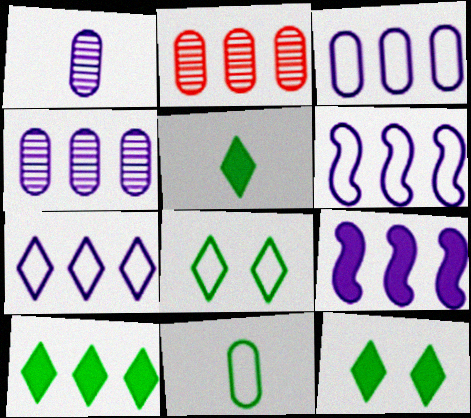[[2, 6, 10], 
[3, 6, 7], 
[4, 7, 9], 
[5, 10, 12]]